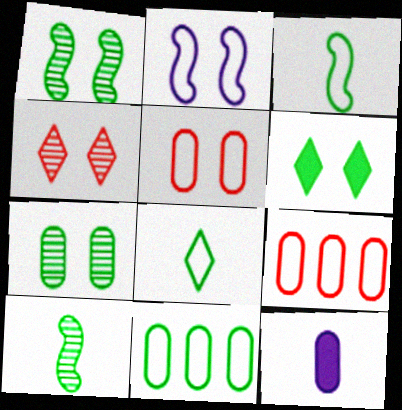[[2, 8, 9], 
[6, 10, 11], 
[7, 9, 12]]